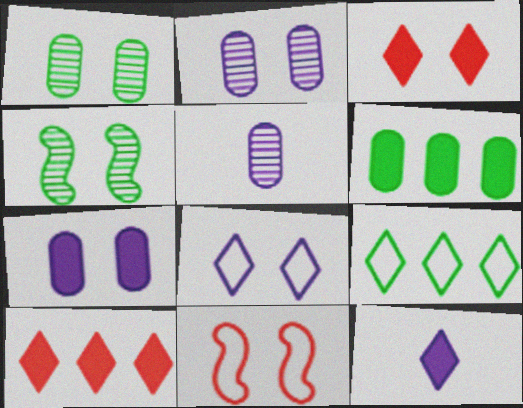[]